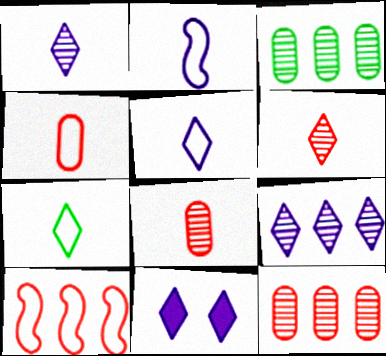[[2, 4, 7], 
[5, 9, 11]]